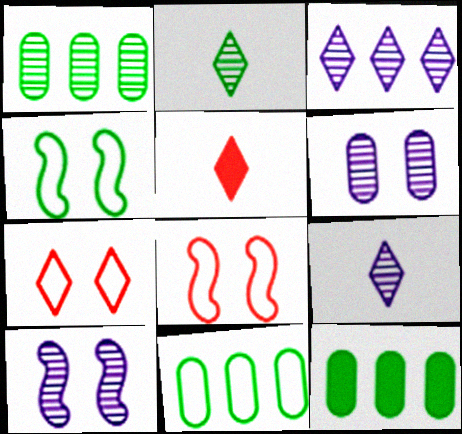[[1, 11, 12], 
[2, 4, 12], 
[5, 10, 11], 
[8, 9, 12]]